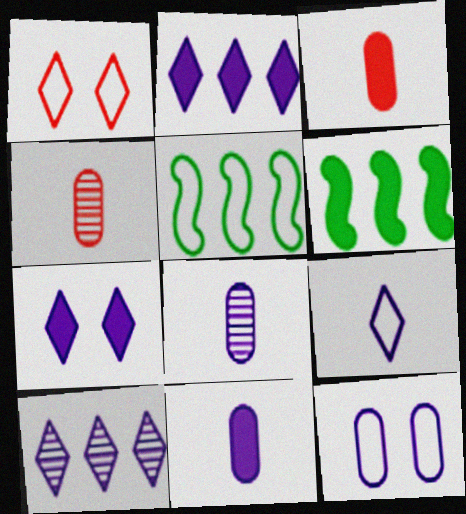[[1, 6, 8], 
[3, 6, 7], 
[4, 5, 7], 
[7, 9, 10]]